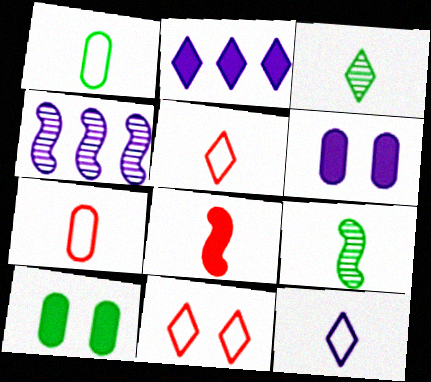[[2, 3, 11], 
[2, 8, 10], 
[4, 5, 10], 
[4, 6, 12]]